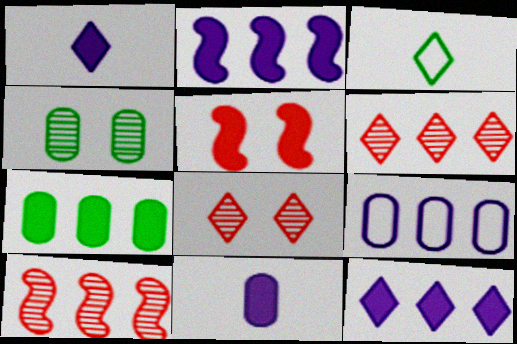[[1, 5, 7], 
[3, 8, 12]]